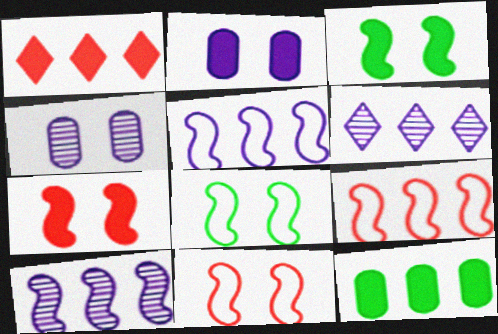[[6, 9, 12]]